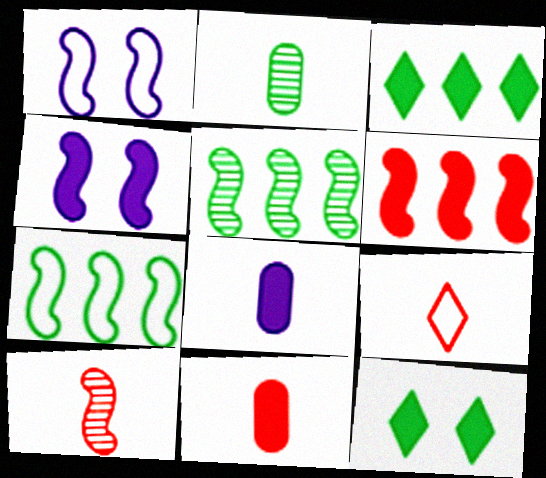[[2, 7, 12], 
[3, 4, 11], 
[4, 7, 10], 
[6, 8, 12], 
[9, 10, 11]]